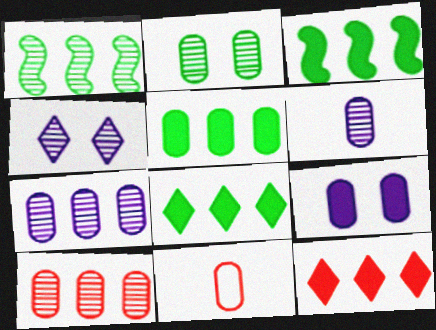[[2, 6, 10], 
[3, 4, 11], 
[3, 5, 8]]